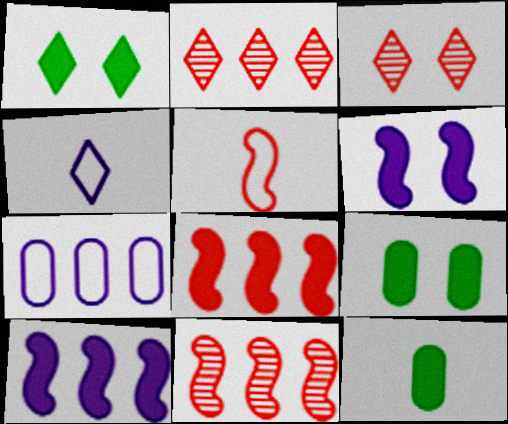[[1, 2, 4], 
[4, 9, 11]]